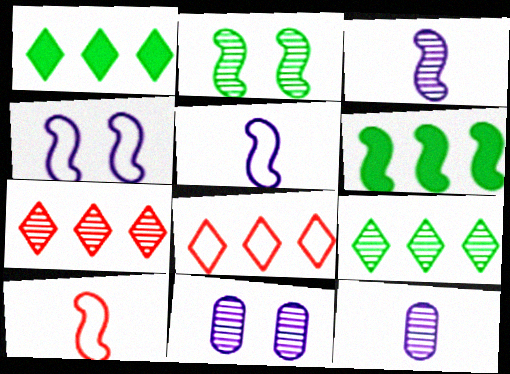[[1, 10, 11], 
[2, 7, 12]]